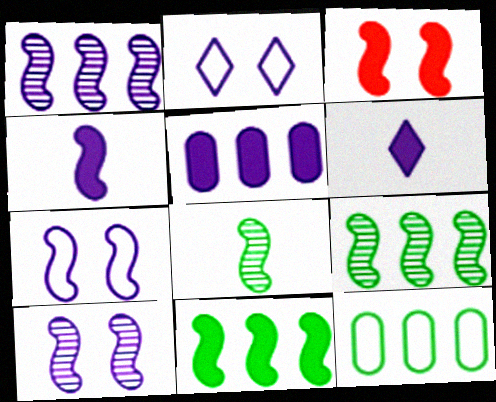[[1, 4, 7], 
[3, 4, 11]]